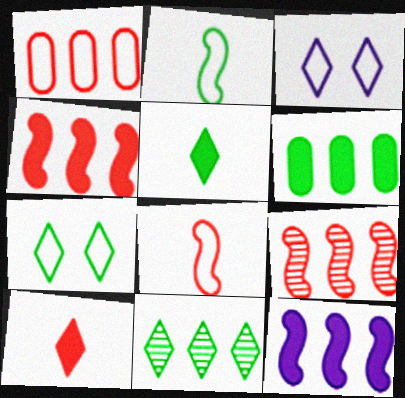[[1, 2, 3], 
[1, 11, 12], 
[3, 10, 11], 
[5, 7, 11]]